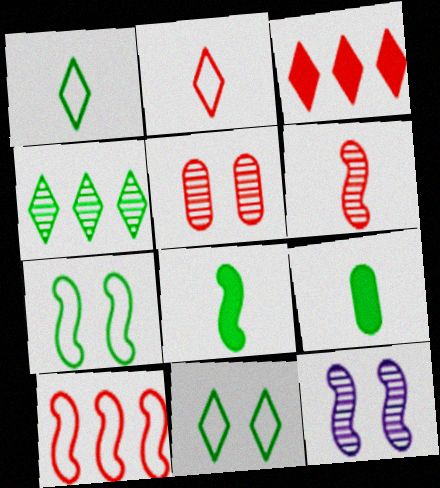[[4, 7, 9], 
[8, 10, 12]]